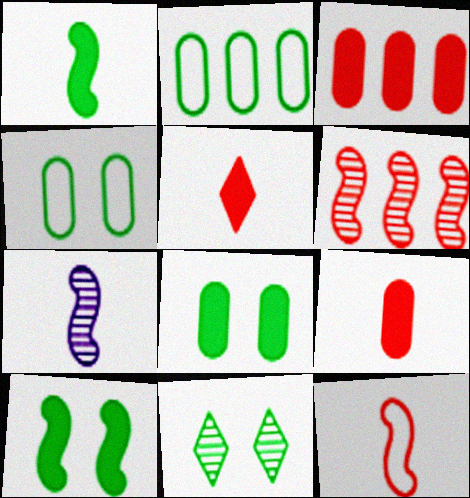[[1, 2, 11], 
[1, 7, 12], 
[4, 10, 11]]